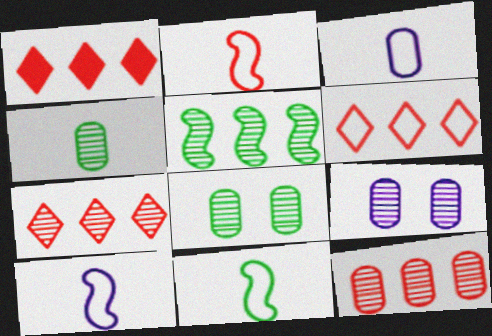[[1, 6, 7], 
[1, 8, 10], 
[1, 9, 11], 
[2, 10, 11], 
[4, 9, 12]]